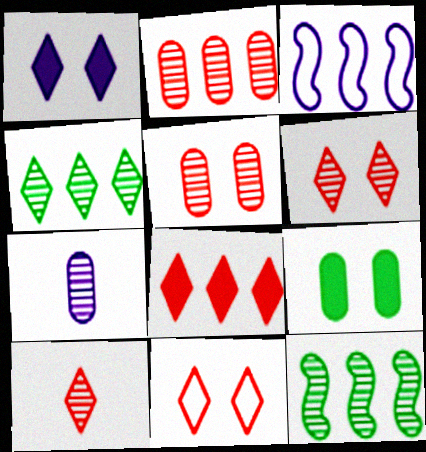[[1, 3, 7], 
[3, 9, 10], 
[6, 7, 12], 
[8, 10, 11]]